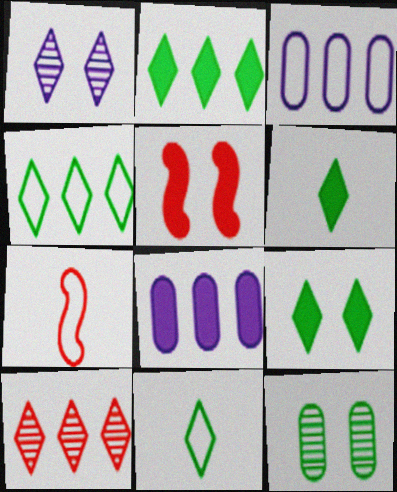[[2, 6, 9], 
[5, 6, 8]]